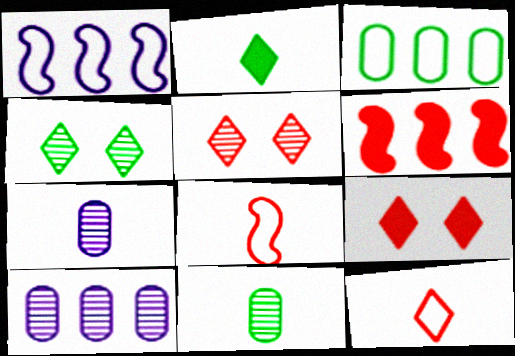[[1, 9, 11], 
[2, 7, 8]]